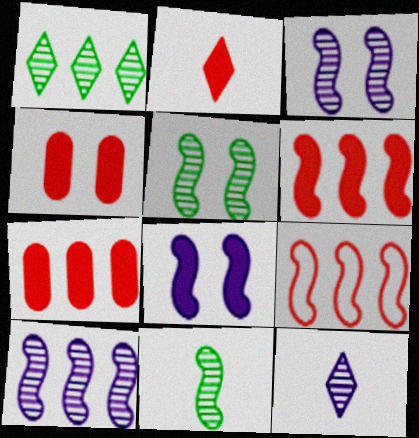[[2, 4, 6], 
[8, 9, 11]]